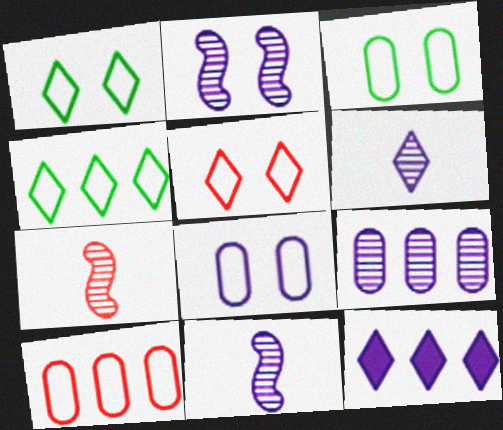[[2, 6, 9], 
[3, 7, 12], 
[8, 11, 12]]